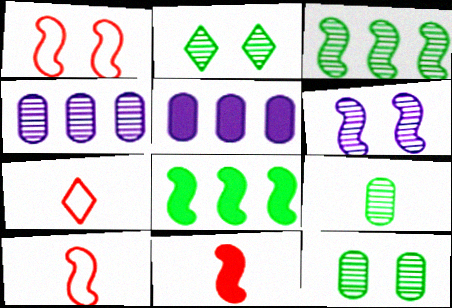[[2, 3, 9], 
[2, 5, 10], 
[6, 8, 10]]